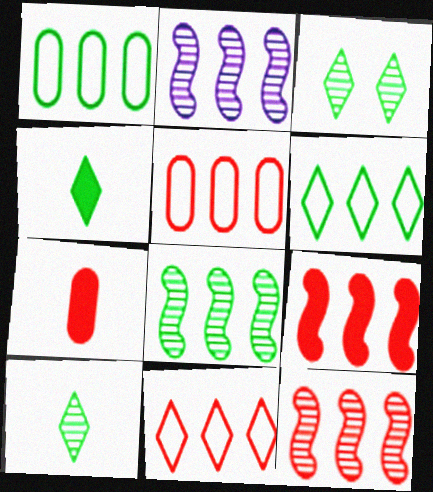[[2, 8, 12], 
[3, 4, 6]]